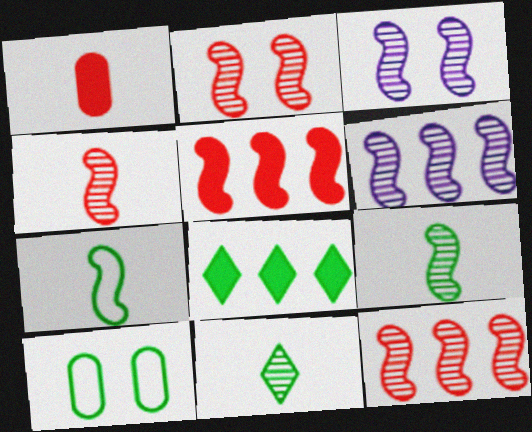[[2, 4, 12], 
[2, 6, 9], 
[3, 5, 7], 
[3, 9, 12], 
[8, 9, 10]]